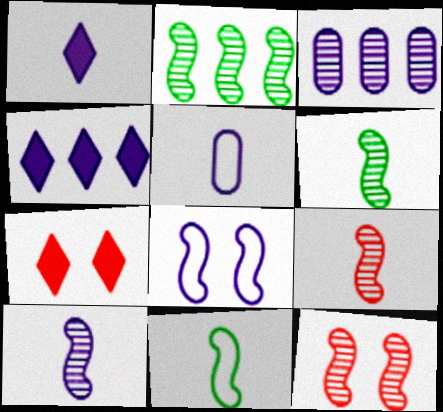[[1, 3, 8], 
[1, 5, 10], 
[2, 5, 7], 
[2, 10, 12], 
[3, 7, 11], 
[6, 9, 10]]